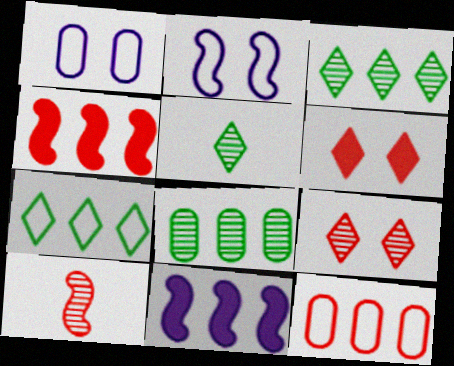[[1, 4, 5], 
[3, 11, 12], 
[6, 10, 12]]